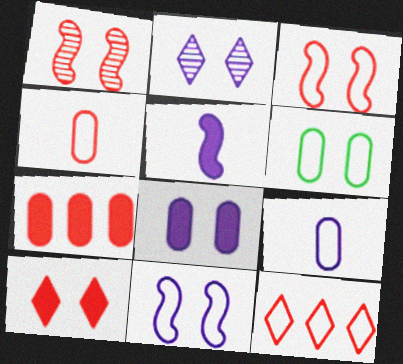[[2, 8, 11], 
[3, 4, 12]]